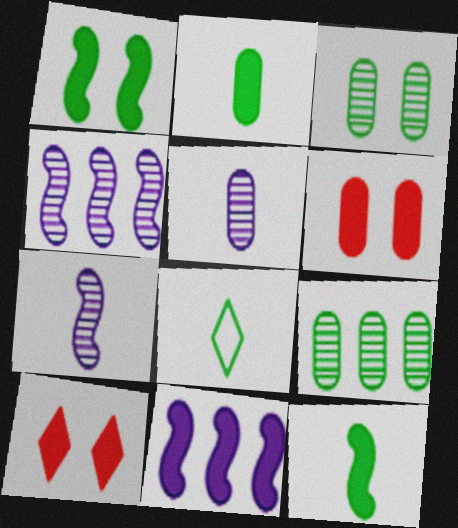[[1, 8, 9], 
[2, 10, 11], 
[4, 6, 8]]